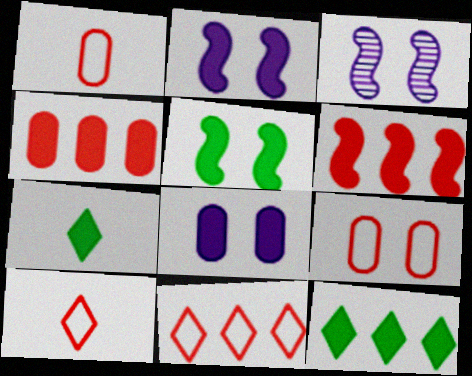[[1, 3, 12], 
[2, 4, 7], 
[6, 7, 8]]